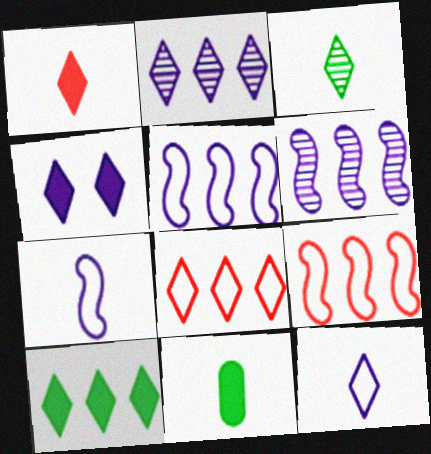[[1, 3, 12], 
[1, 4, 10], 
[2, 4, 12], 
[2, 8, 10], 
[3, 4, 8]]